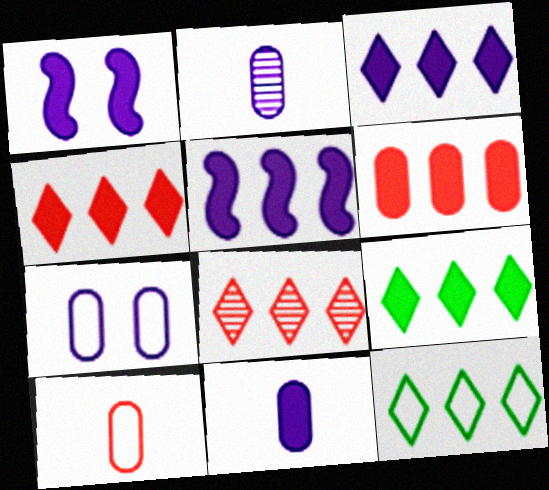[[1, 3, 11], 
[3, 4, 9], 
[3, 8, 12], 
[5, 6, 9]]